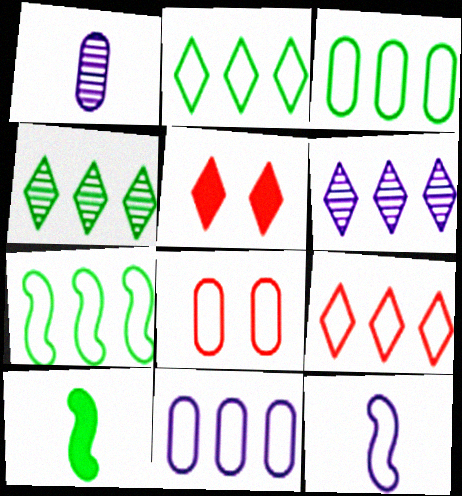[[1, 5, 7], 
[2, 3, 7], 
[2, 8, 12], 
[6, 8, 10], 
[7, 9, 11]]